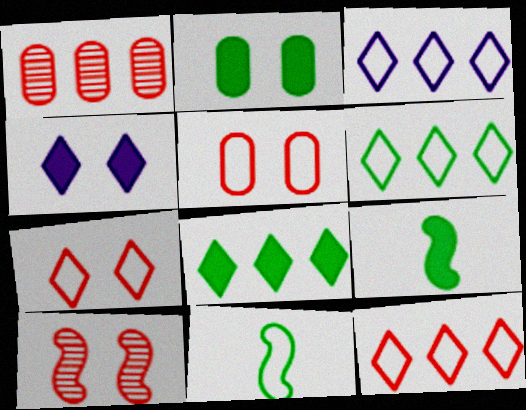[[1, 4, 11], 
[2, 8, 9], 
[3, 5, 11], 
[3, 6, 12]]